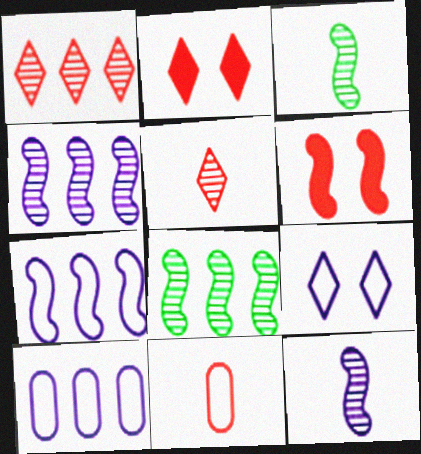[[1, 6, 11], 
[2, 3, 10], 
[3, 6, 7]]